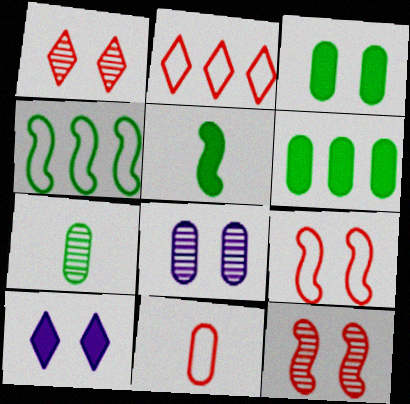[[2, 5, 8], 
[2, 9, 11], 
[6, 8, 11]]